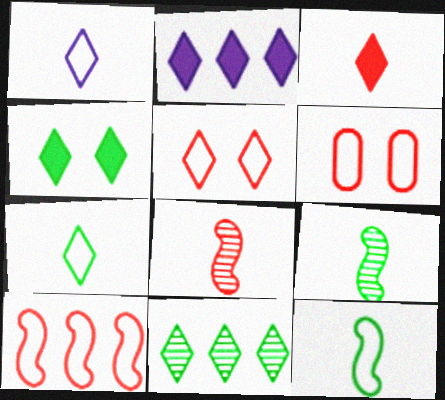[[2, 3, 4], 
[2, 6, 9], 
[4, 7, 11]]